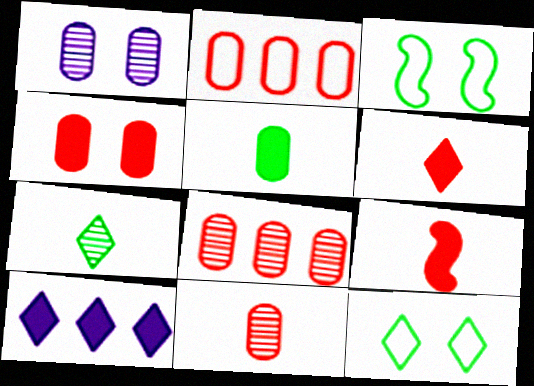[[1, 2, 5], 
[2, 4, 11], 
[3, 10, 11]]